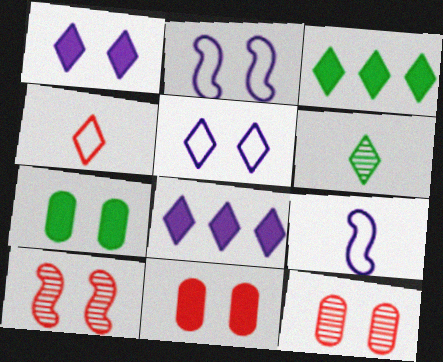[[3, 9, 12], 
[5, 7, 10]]